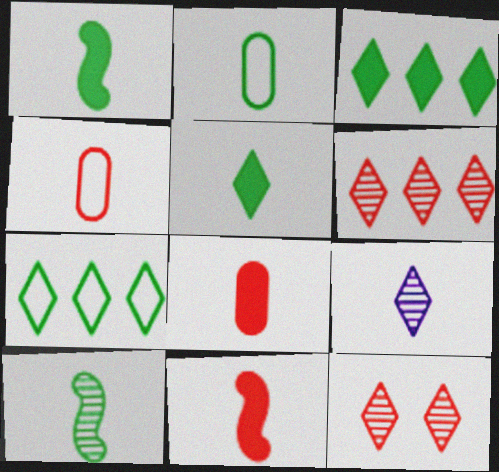[[1, 4, 9], 
[2, 5, 10], 
[2, 9, 11]]